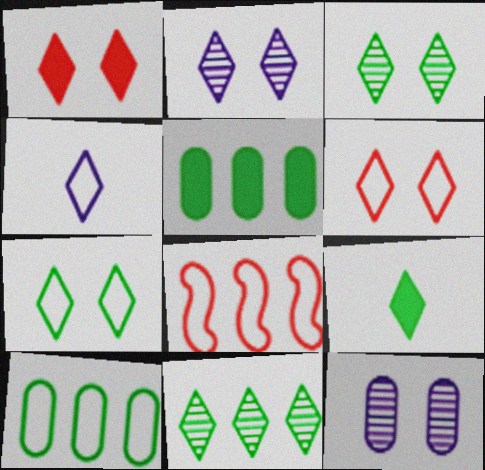[[1, 2, 7], 
[1, 4, 11], 
[7, 9, 11], 
[8, 9, 12]]